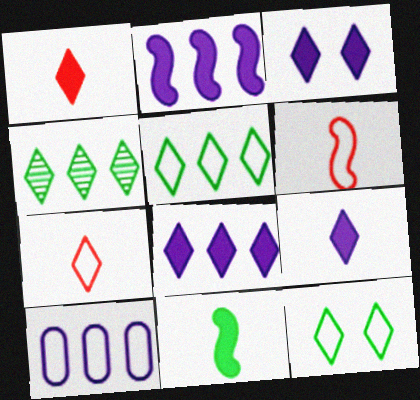[[3, 4, 7], 
[3, 8, 9], 
[6, 10, 12]]